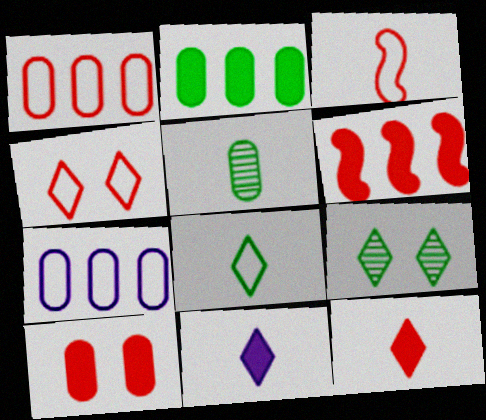[[1, 3, 4], 
[3, 5, 11], 
[5, 7, 10], 
[6, 10, 12]]